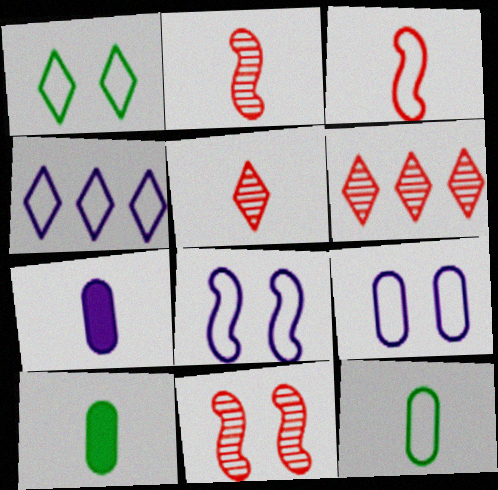[[4, 10, 11], 
[6, 8, 10]]